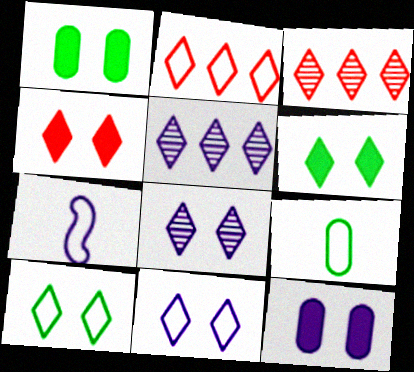[[1, 3, 7], 
[4, 8, 10], 
[5, 7, 12]]